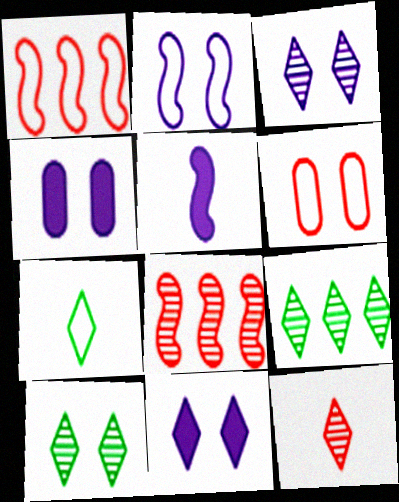[[2, 3, 4], 
[3, 9, 12], 
[4, 7, 8], 
[5, 6, 9]]